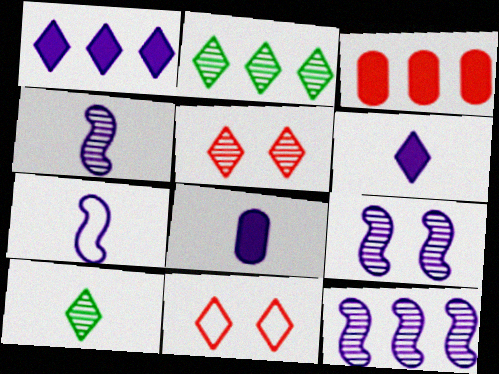[[1, 10, 11], 
[2, 6, 11], 
[4, 9, 12]]